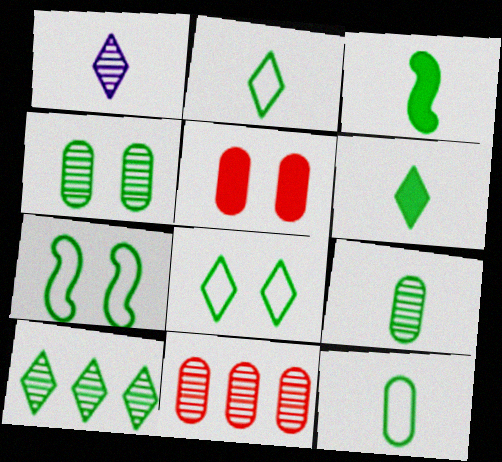[[2, 3, 9], 
[6, 8, 10]]